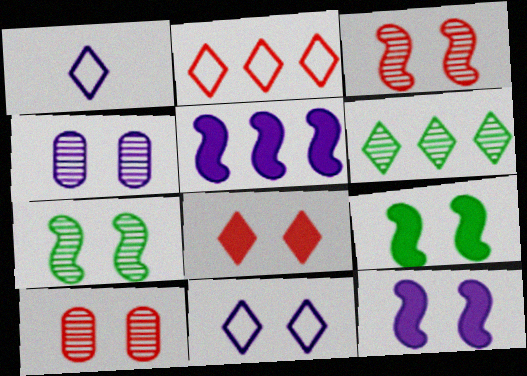[[1, 4, 5], 
[1, 6, 8], 
[4, 11, 12], 
[9, 10, 11]]